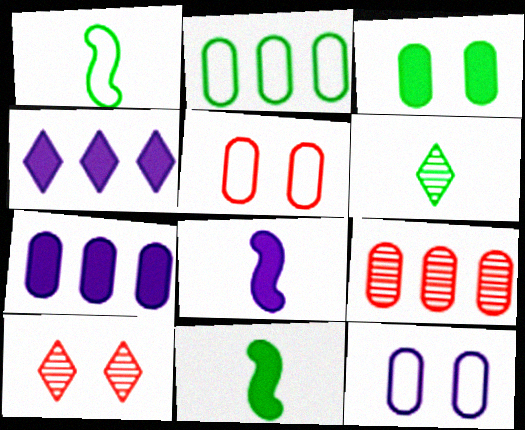[[1, 7, 10], 
[2, 7, 9], 
[2, 8, 10]]